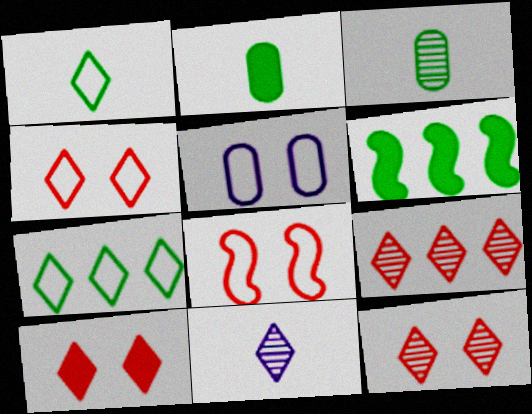[[4, 10, 12], 
[7, 10, 11]]